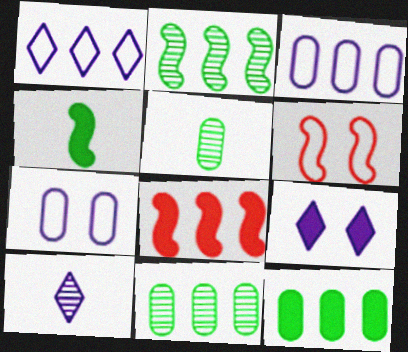[[1, 8, 11], 
[1, 9, 10], 
[6, 10, 12]]